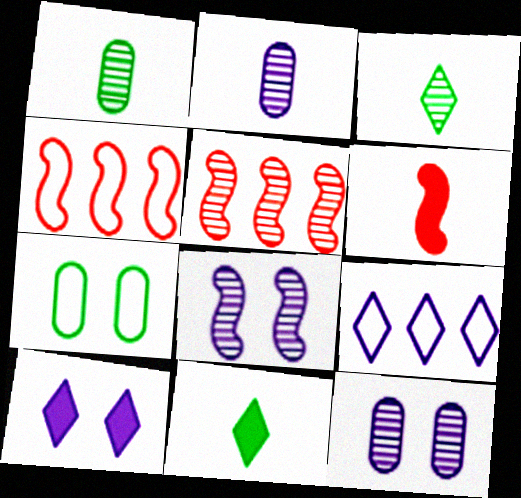[[1, 4, 10], 
[3, 5, 12], 
[4, 11, 12]]